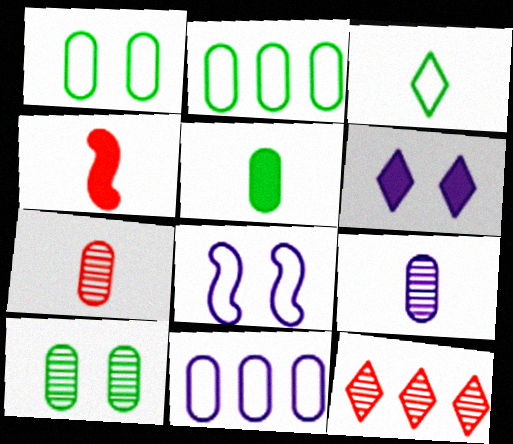[[2, 5, 10], 
[3, 4, 9], 
[3, 6, 12], 
[5, 8, 12]]